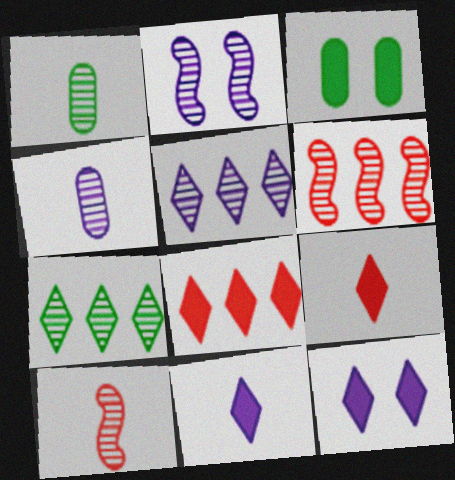[[2, 4, 5]]